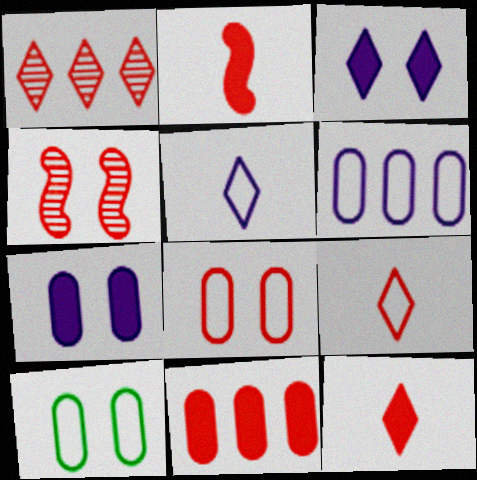[[1, 2, 8], 
[3, 4, 10], 
[4, 9, 11]]